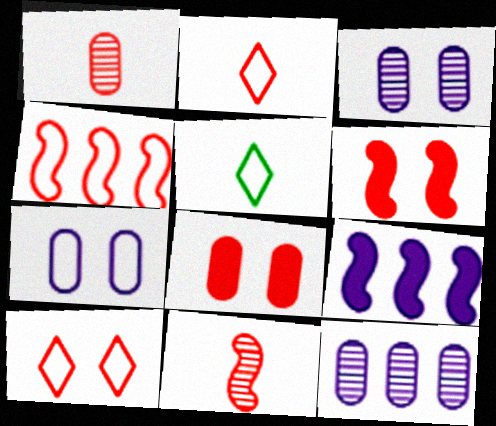[[4, 5, 7], 
[4, 6, 11], 
[5, 6, 12]]